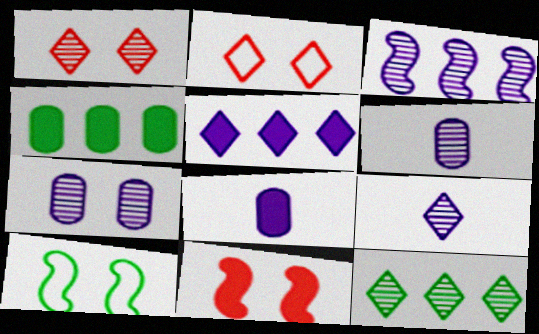[[1, 9, 12], 
[3, 7, 9]]